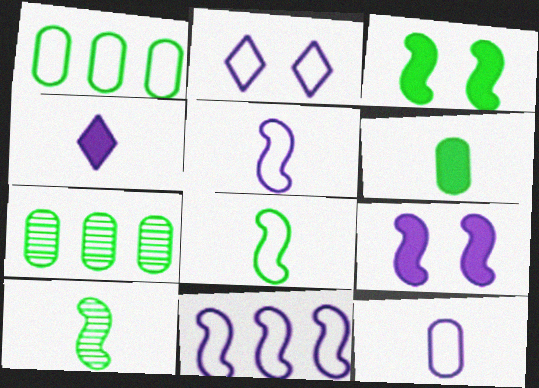[[2, 11, 12]]